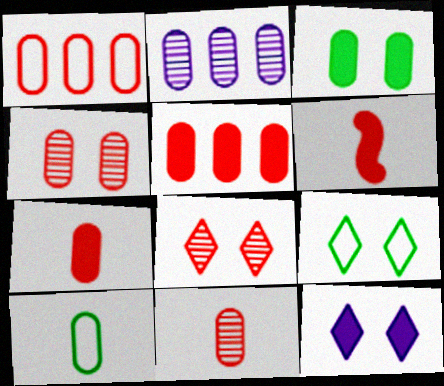[[1, 4, 7], 
[1, 6, 8], 
[2, 6, 9], 
[8, 9, 12]]